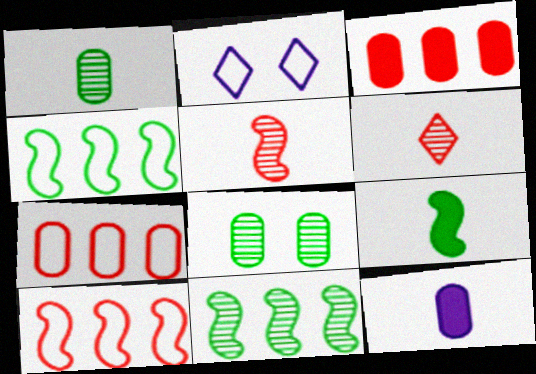[[7, 8, 12]]